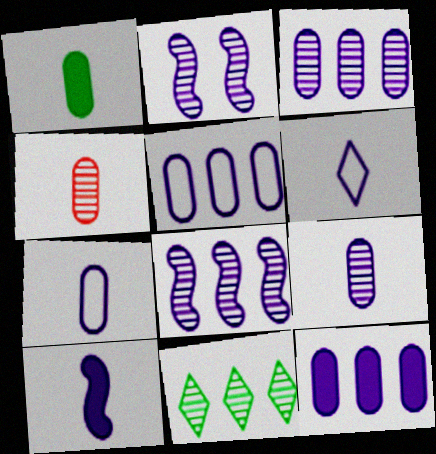[[1, 4, 7], 
[2, 4, 11], 
[2, 6, 12], 
[3, 5, 12], 
[6, 9, 10]]